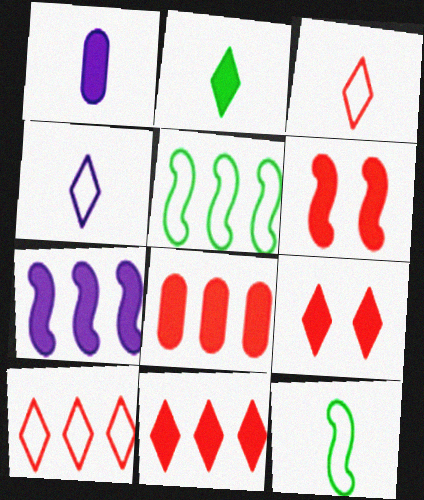[]